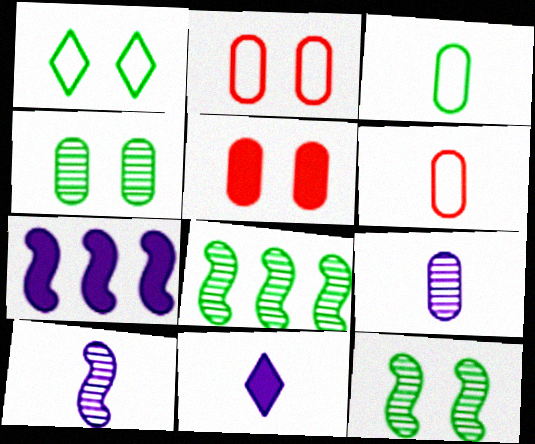[[2, 8, 11]]